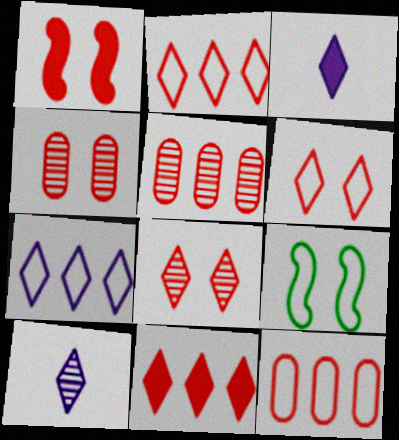[[1, 4, 6], 
[3, 5, 9]]